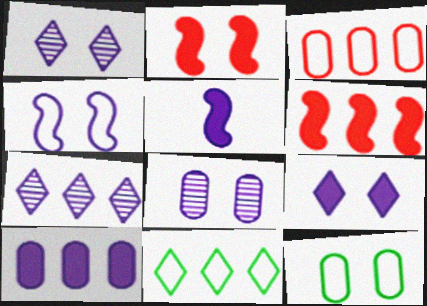[[1, 2, 12], 
[4, 8, 9], 
[5, 9, 10]]